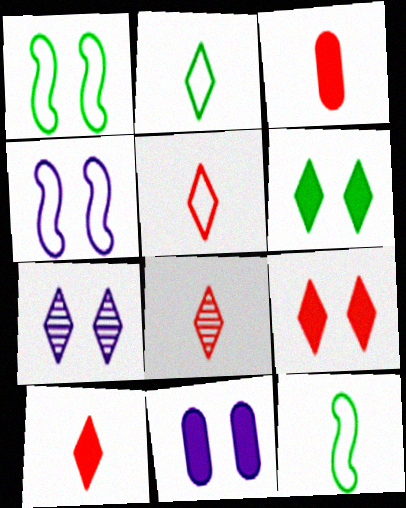[[4, 7, 11], 
[5, 8, 10]]